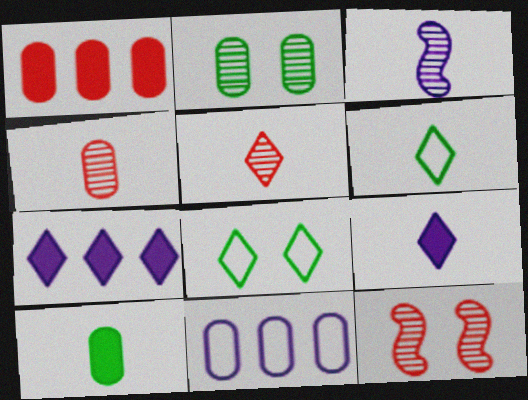[[1, 3, 8], 
[5, 6, 9], 
[5, 7, 8]]